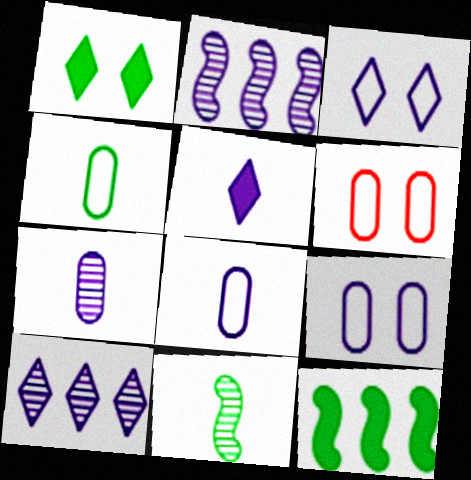[[2, 5, 9], 
[3, 5, 10]]